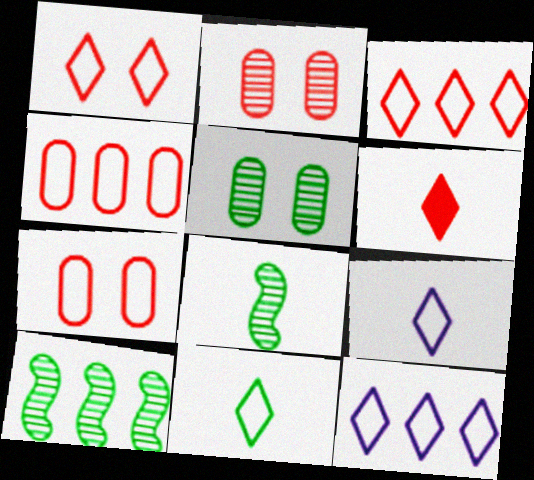[[1, 11, 12]]